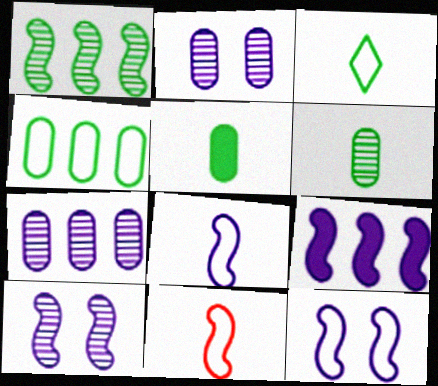[[8, 9, 10]]